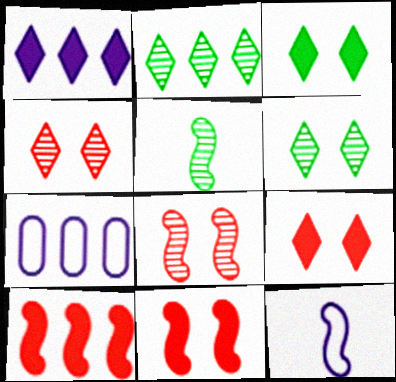[[2, 7, 10], 
[5, 7, 9]]